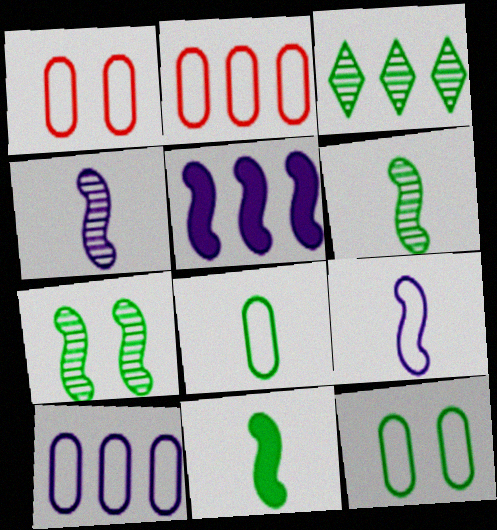[[1, 8, 10], 
[2, 3, 5], 
[3, 11, 12]]